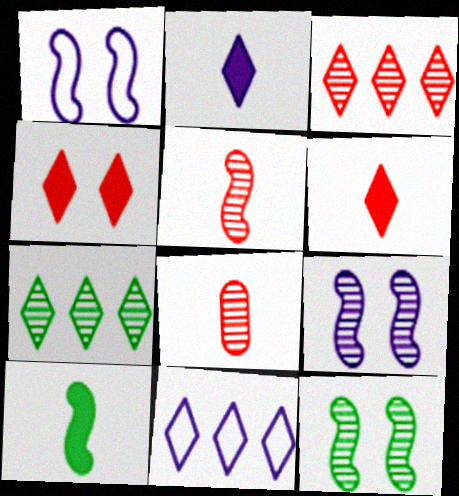[[7, 8, 9]]